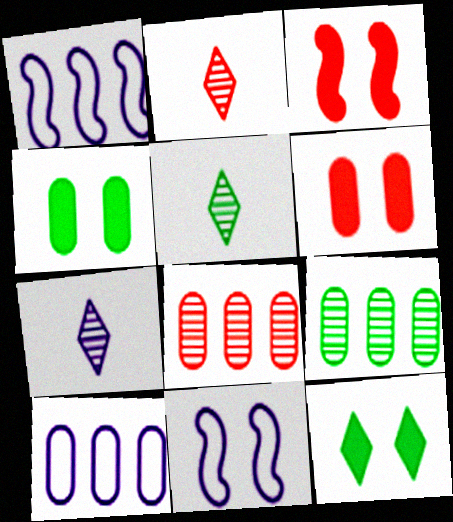[[1, 2, 4], 
[1, 5, 6], 
[2, 5, 7], 
[3, 5, 10]]